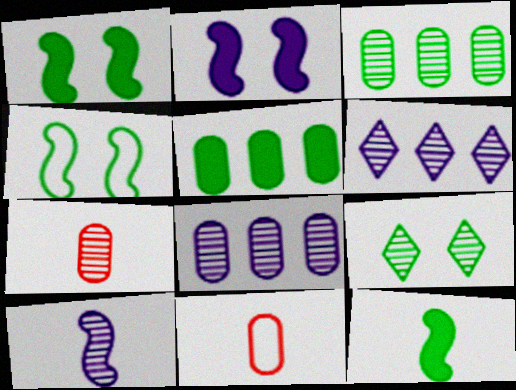[[1, 6, 11]]